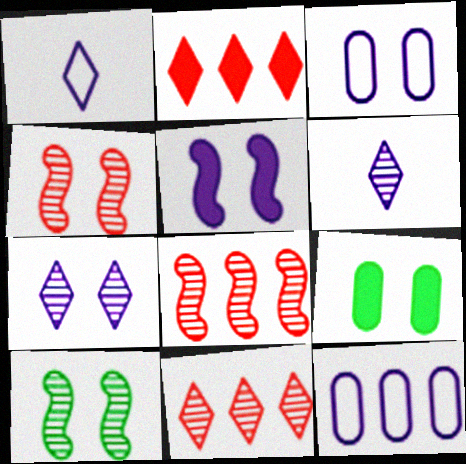[[1, 8, 9], 
[3, 5, 7], 
[5, 6, 12]]